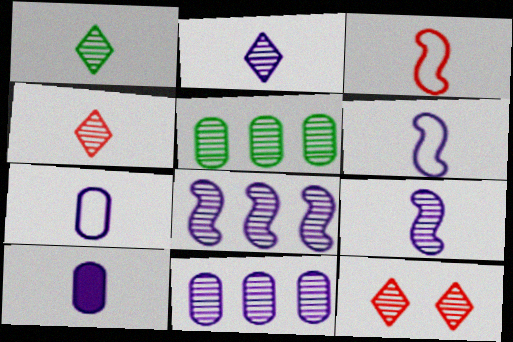[[1, 2, 4], 
[1, 3, 10], 
[2, 6, 10], 
[5, 9, 12]]